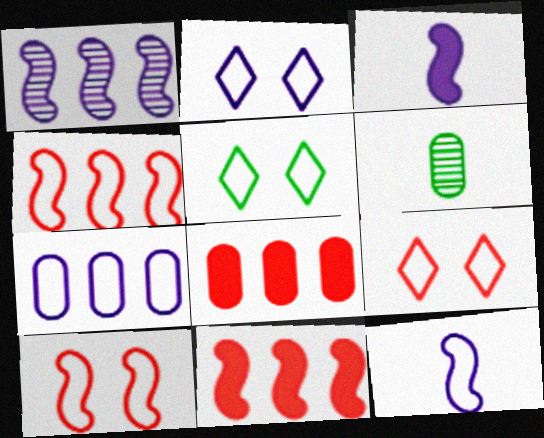[[2, 5, 9], 
[2, 6, 11], 
[2, 7, 12]]